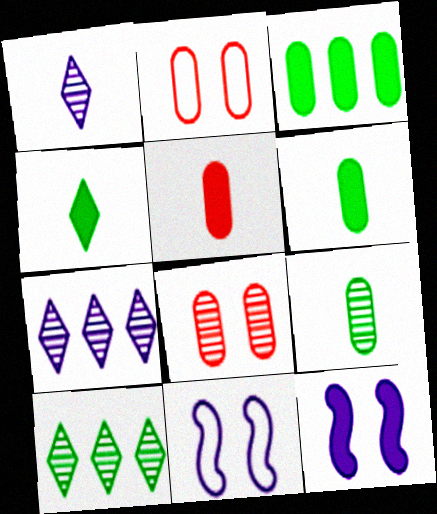[[5, 10, 11]]